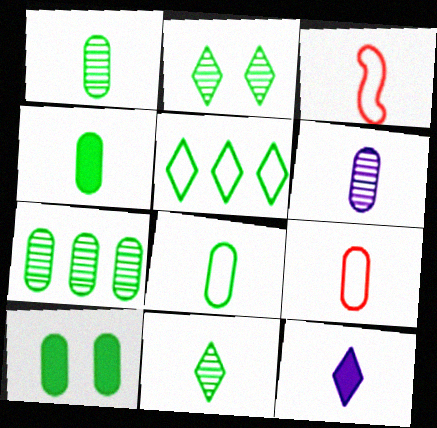[[1, 3, 12], 
[1, 4, 8], 
[4, 6, 9], 
[7, 8, 10]]